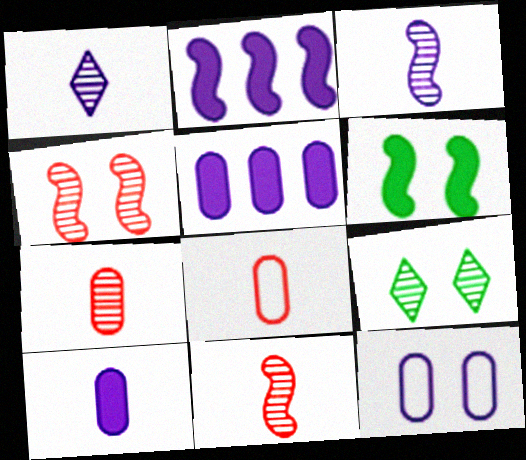[[1, 2, 12], 
[2, 8, 9]]